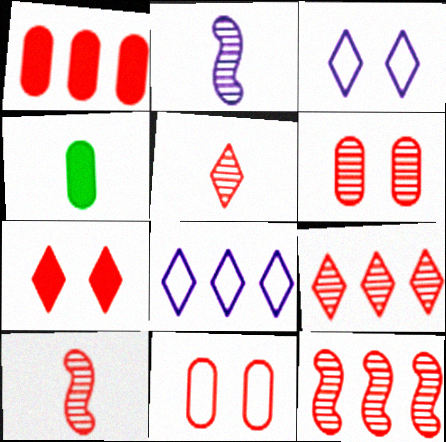[[3, 4, 12], 
[5, 6, 12], 
[6, 9, 10]]